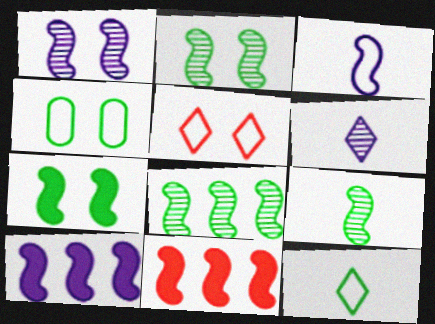[[1, 3, 10], 
[2, 3, 11], 
[2, 8, 9], 
[4, 6, 11]]